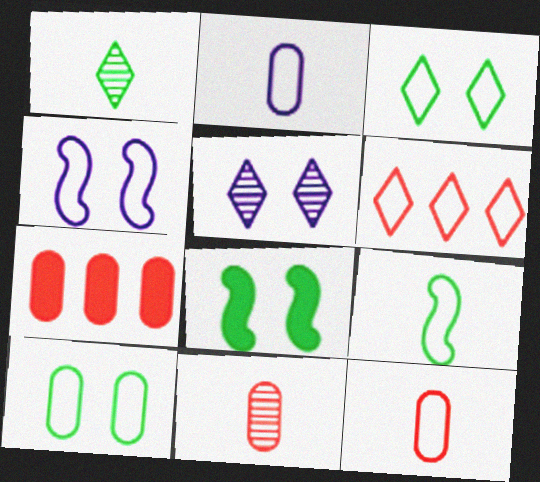[[1, 4, 7], 
[5, 7, 9]]